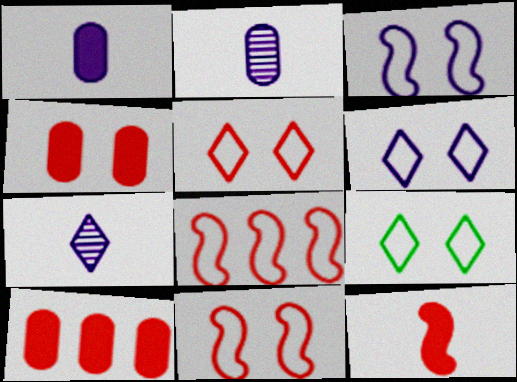[[5, 6, 9]]